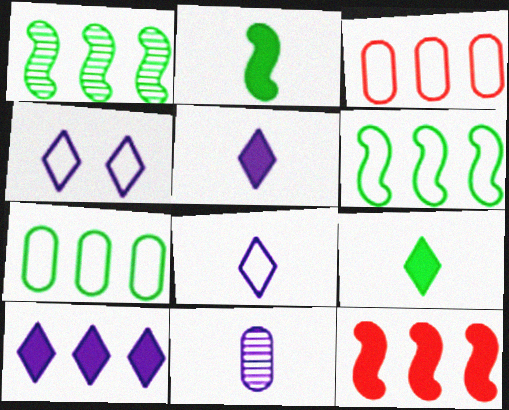[[1, 3, 10]]